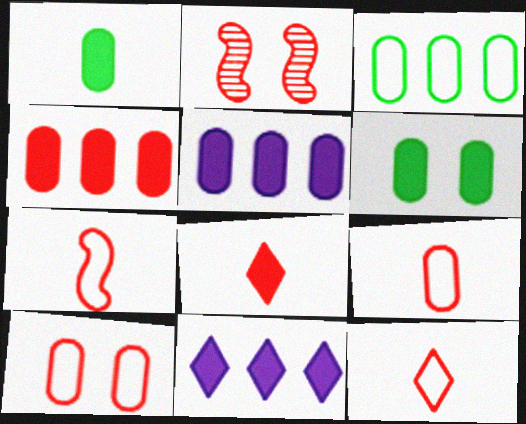[[2, 4, 12], 
[7, 9, 12]]